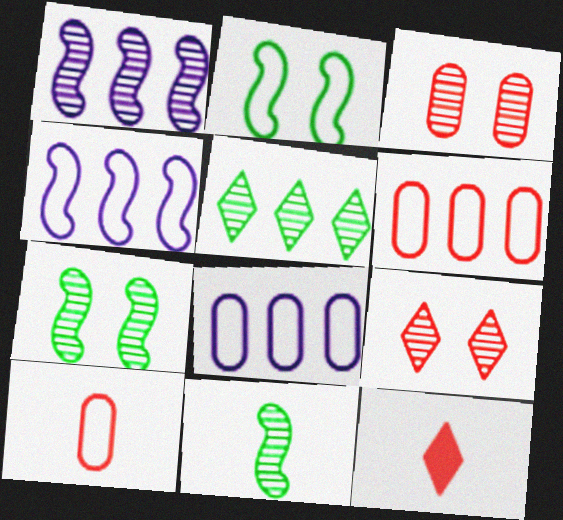[[7, 8, 12]]